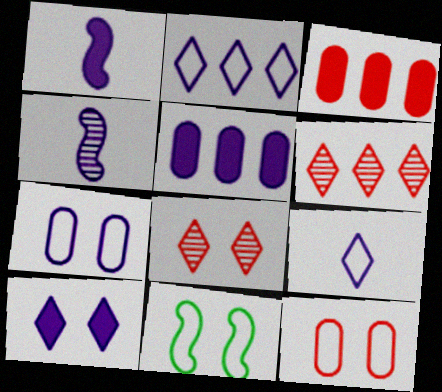[[1, 5, 10]]